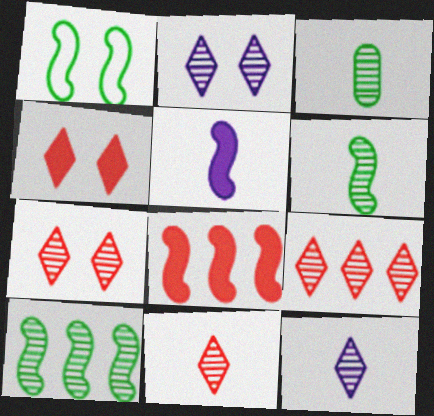[[7, 9, 11]]